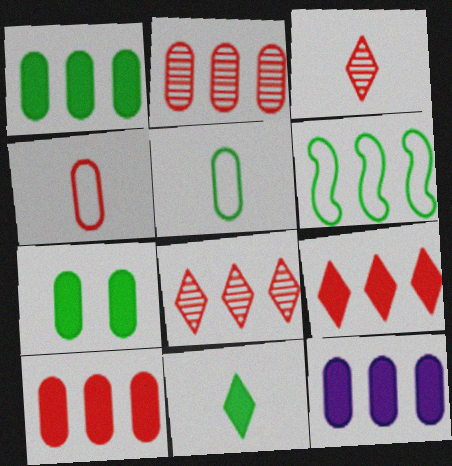[[1, 10, 12], 
[6, 8, 12]]